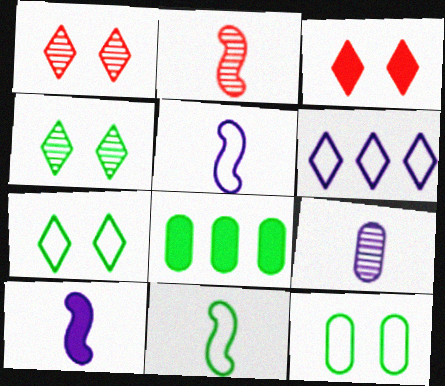[[1, 5, 8], 
[2, 10, 11], 
[3, 8, 10], 
[4, 8, 11]]